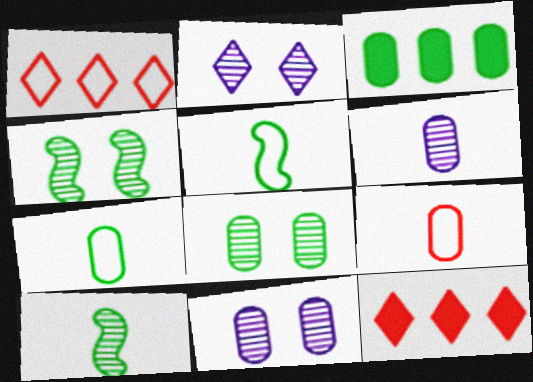[[3, 7, 8], 
[3, 9, 11], 
[5, 11, 12]]